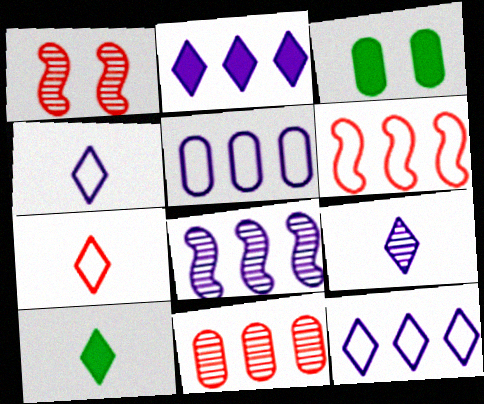[[1, 5, 10], 
[2, 5, 8], 
[3, 6, 9], 
[3, 7, 8], 
[7, 9, 10]]